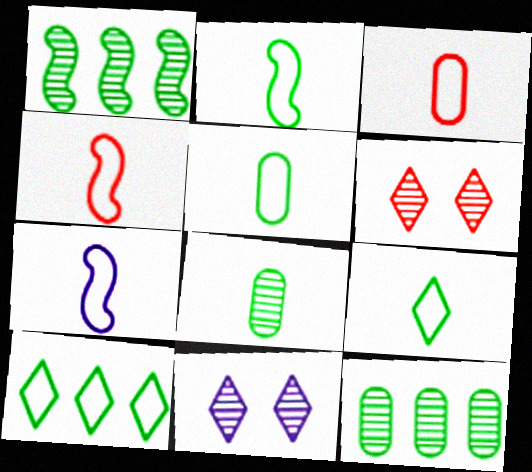[[2, 4, 7], 
[2, 5, 9], 
[3, 7, 9]]